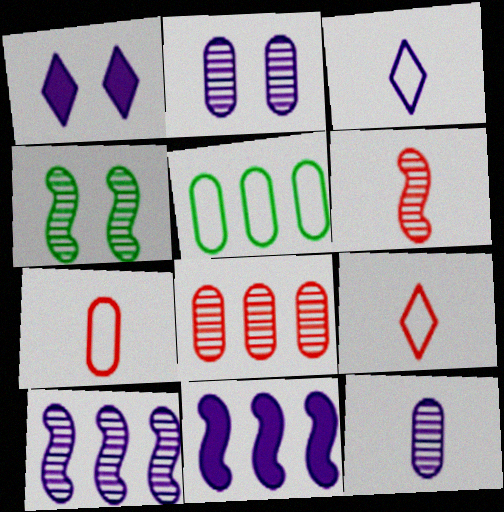[[1, 5, 6], 
[2, 3, 11], 
[4, 6, 10]]